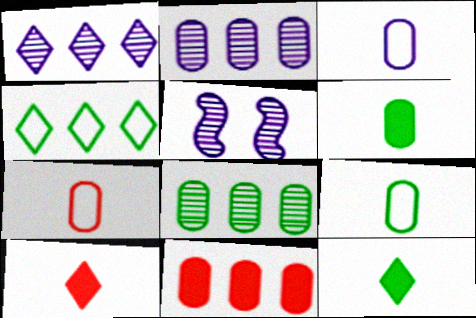[[3, 7, 9]]